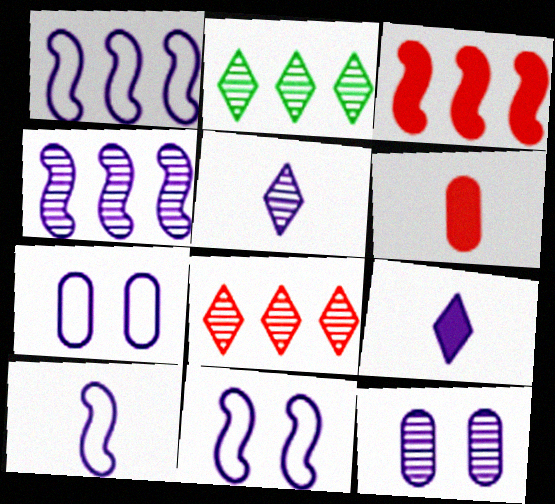[[1, 9, 12], 
[1, 10, 11], 
[2, 6, 11], 
[4, 5, 12], 
[4, 7, 9]]